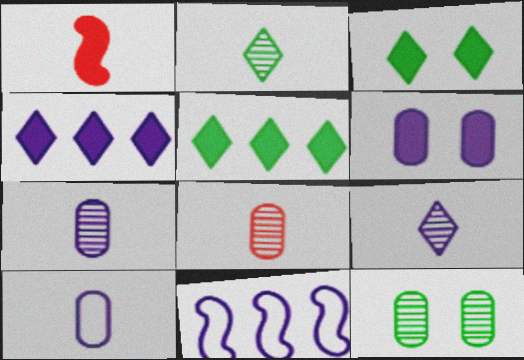[[1, 2, 10], 
[1, 5, 6], 
[3, 8, 11], 
[6, 9, 11]]